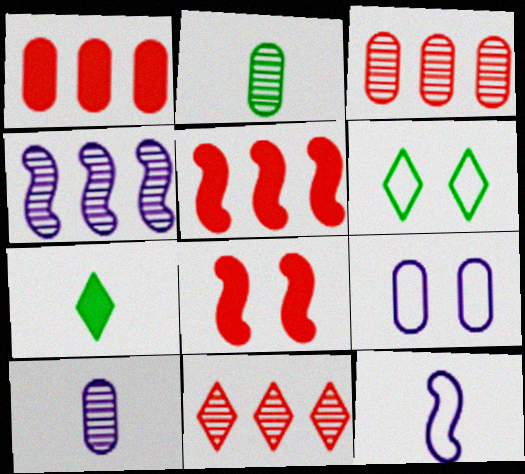[[1, 2, 9], 
[5, 6, 10]]